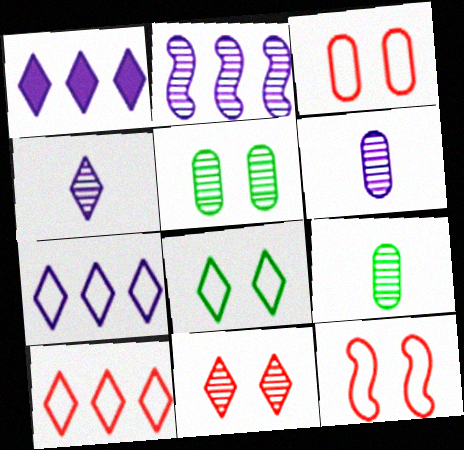[[1, 9, 12], 
[2, 9, 11]]